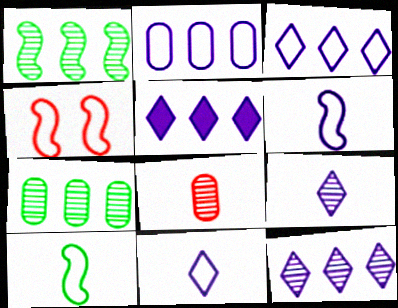[[3, 5, 12]]